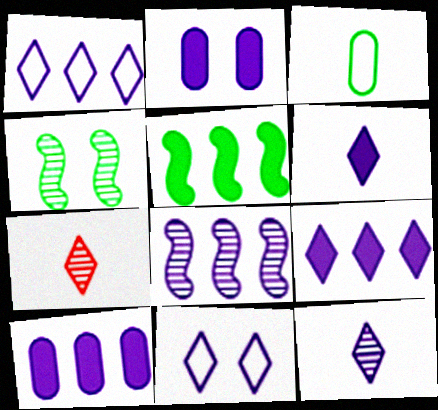[[1, 8, 10], 
[9, 11, 12]]